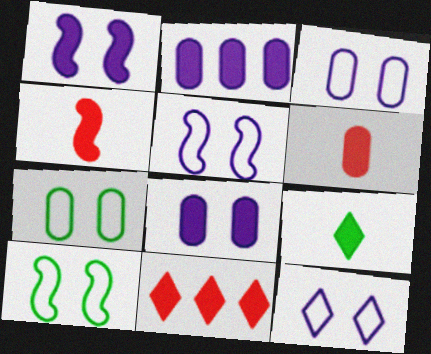[[3, 5, 12]]